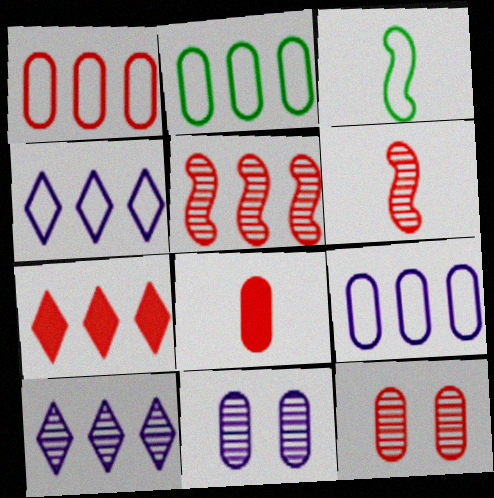[[1, 2, 9], 
[1, 5, 7], 
[1, 8, 12], 
[2, 8, 11], 
[3, 7, 11]]